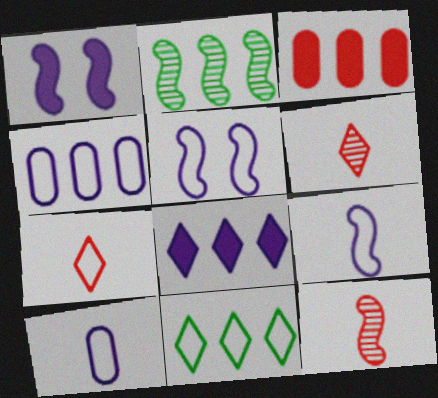[]